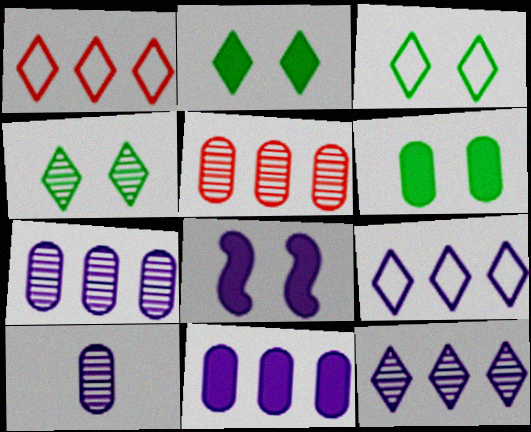[[2, 3, 4], 
[8, 9, 10]]